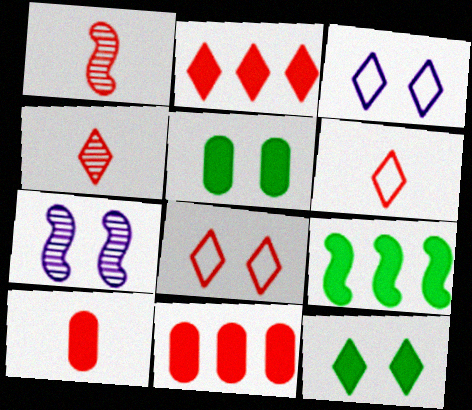[[1, 6, 10], 
[1, 8, 11], 
[2, 4, 8], 
[5, 7, 8]]